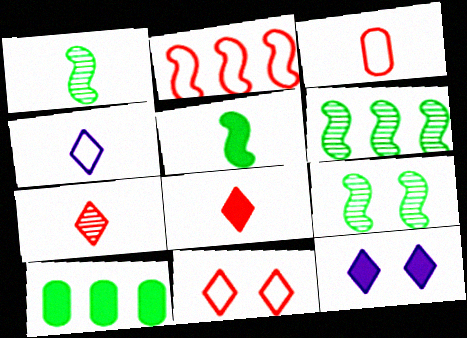[[1, 6, 9], 
[2, 3, 11], 
[3, 6, 12]]